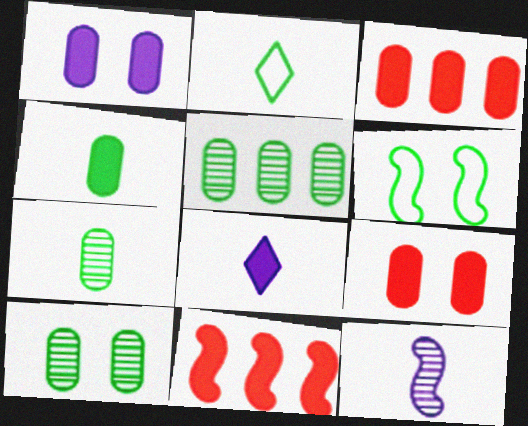[[1, 3, 4], 
[5, 7, 10], 
[6, 11, 12]]